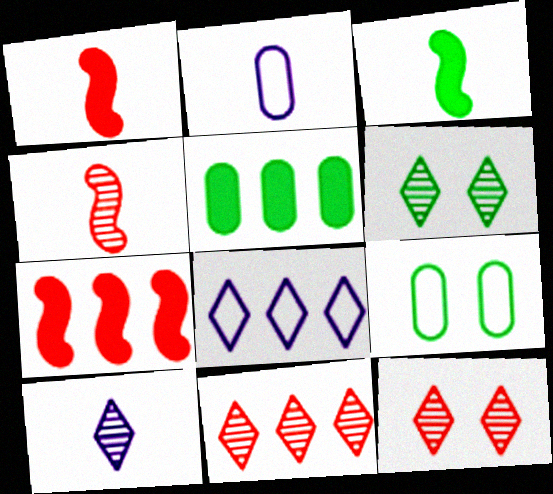[[2, 6, 7], 
[6, 10, 11], 
[7, 9, 10]]